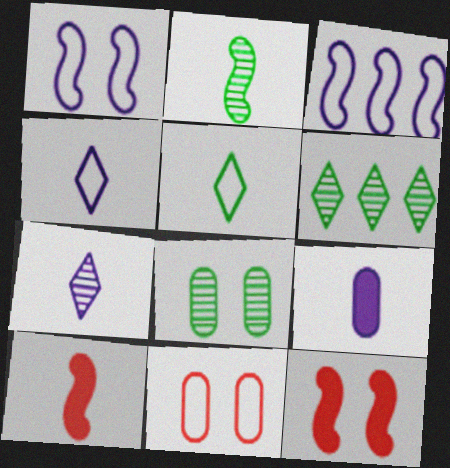[[2, 3, 12], 
[2, 6, 8], 
[3, 5, 11]]